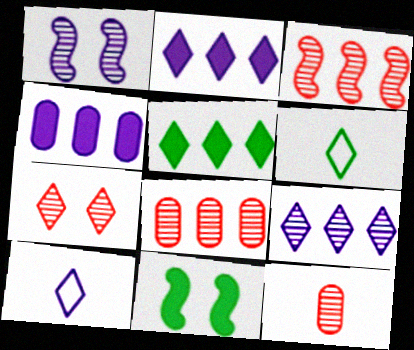[[1, 4, 10], 
[2, 6, 7], 
[3, 7, 12], 
[5, 7, 10], 
[8, 10, 11]]